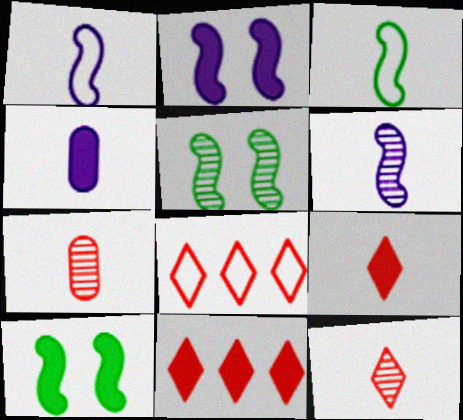[[3, 4, 12], 
[4, 5, 8], 
[4, 10, 11]]